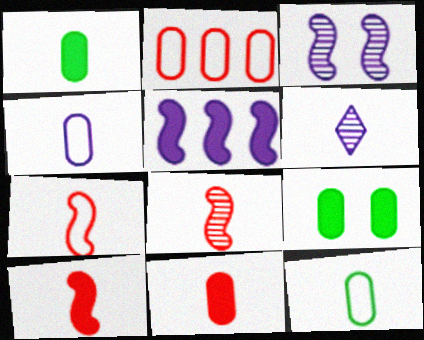[[1, 6, 7], 
[6, 10, 12], 
[7, 8, 10]]